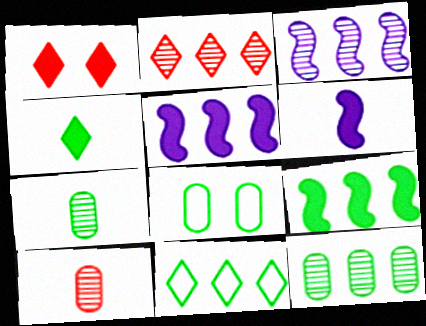[[2, 3, 12], 
[2, 6, 8], 
[9, 11, 12]]